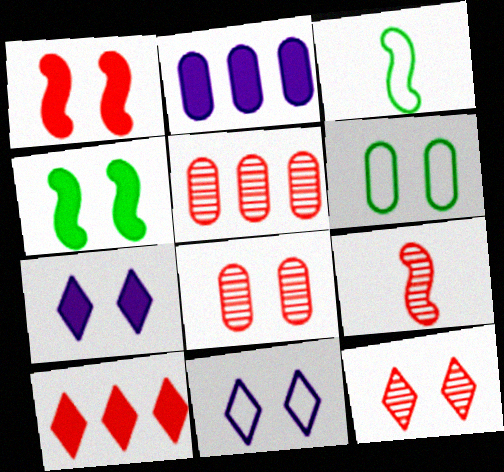[[2, 3, 12], 
[3, 5, 7], 
[4, 8, 11], 
[5, 9, 12]]